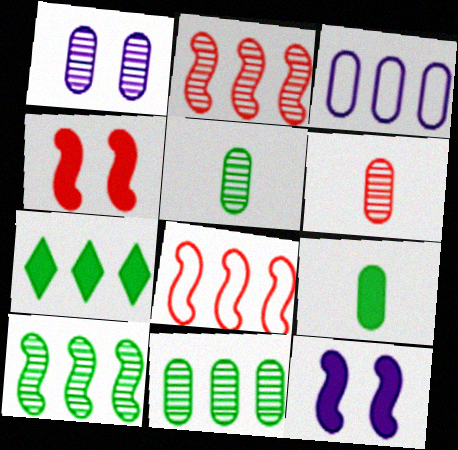[[1, 6, 11], 
[2, 3, 7]]